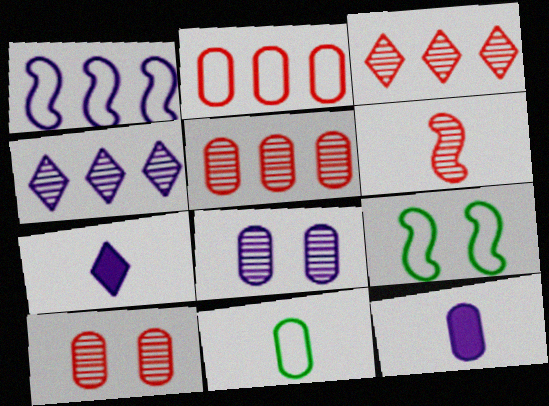[[1, 7, 8], 
[3, 6, 10], 
[3, 9, 12], 
[5, 7, 9], 
[6, 7, 11]]